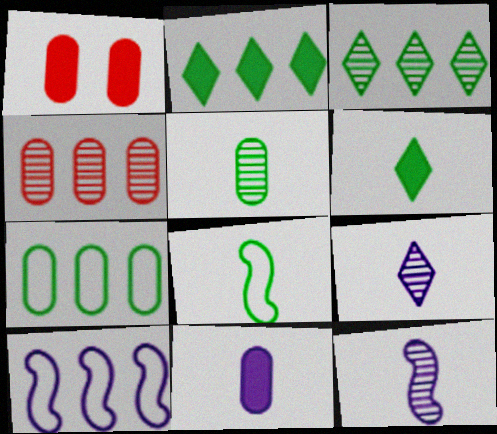[[2, 4, 10], 
[5, 6, 8]]